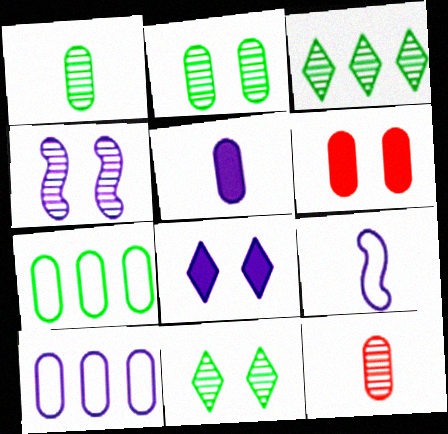[[1, 6, 10], 
[3, 4, 12], 
[3, 6, 9]]